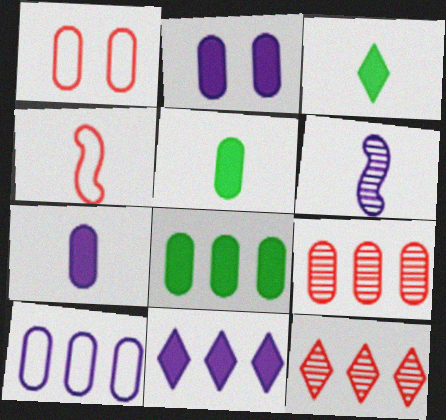[[8, 9, 10]]